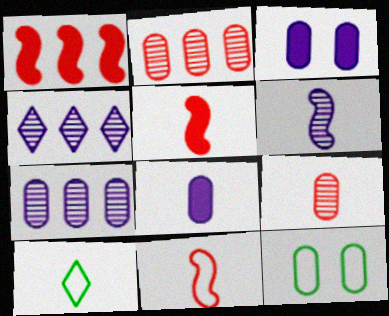[[2, 8, 12], 
[4, 5, 12]]